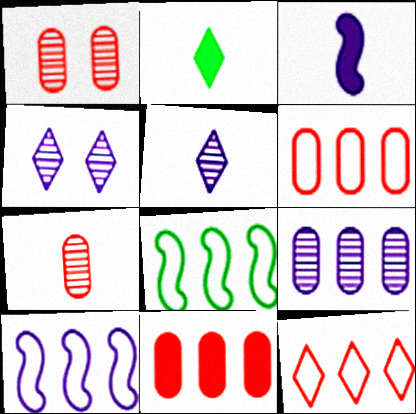[[1, 2, 10], 
[2, 4, 12]]